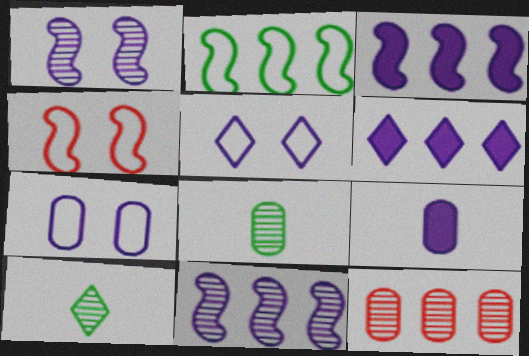[[1, 10, 12], 
[2, 6, 12], 
[4, 6, 8], 
[5, 9, 11]]